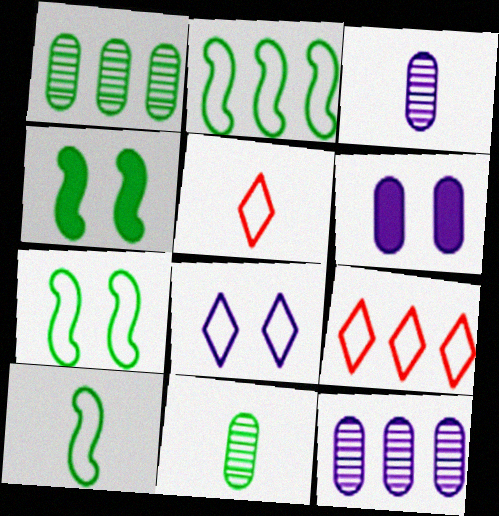[[2, 7, 10], 
[3, 4, 9], 
[4, 5, 12]]